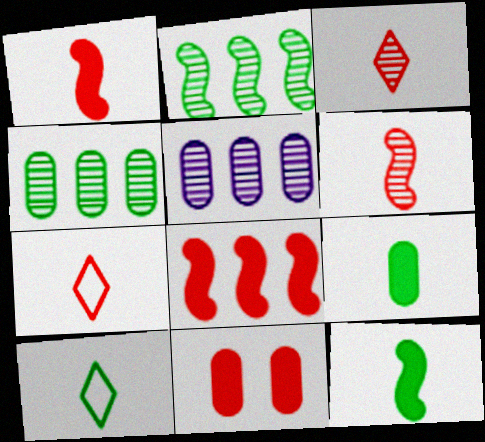[]